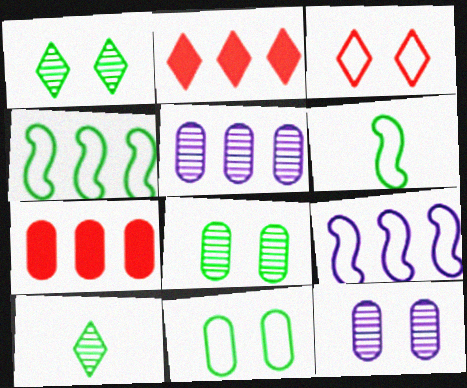[[2, 4, 5], 
[2, 6, 12]]